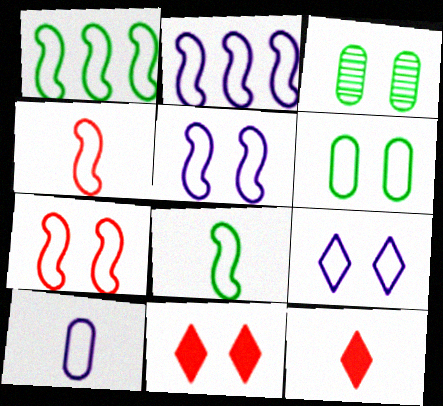[[1, 4, 5], 
[2, 3, 12], 
[2, 7, 8], 
[2, 9, 10], 
[3, 5, 11], 
[6, 7, 9]]